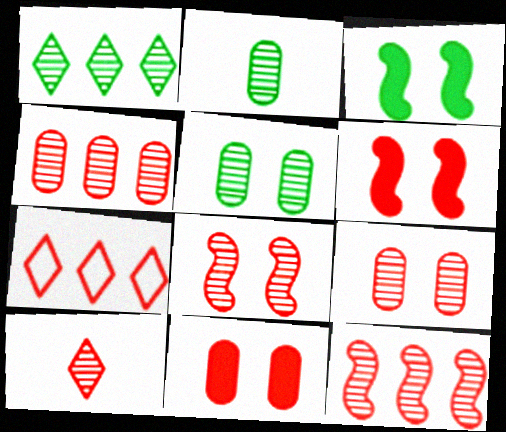[[4, 8, 10], 
[9, 10, 12]]